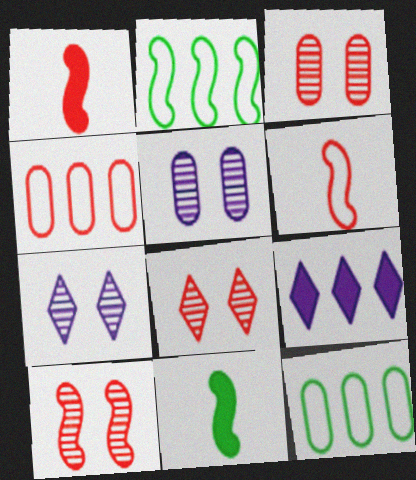[[1, 4, 8], 
[1, 7, 12], 
[3, 8, 10], 
[4, 7, 11]]